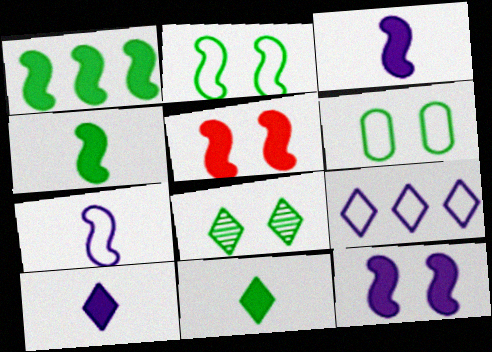[[1, 3, 5]]